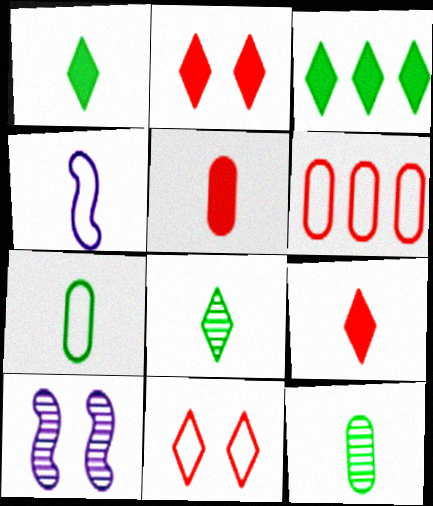[[1, 6, 10], 
[4, 5, 8], 
[4, 9, 12]]